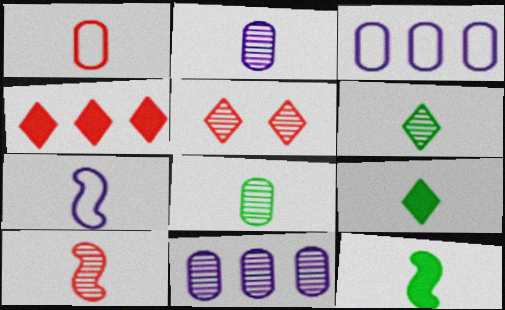[[2, 6, 10], 
[3, 5, 12], 
[7, 10, 12]]